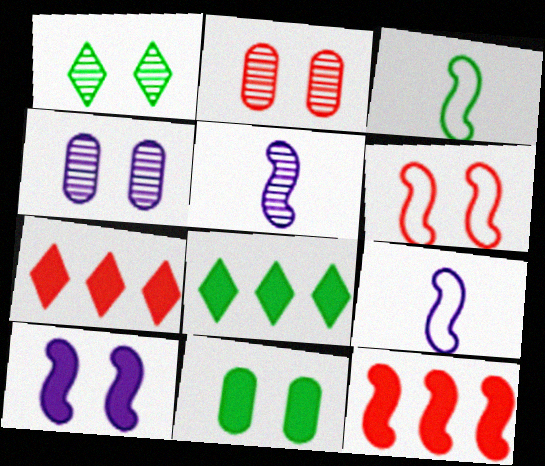[[2, 8, 9], 
[3, 4, 7]]